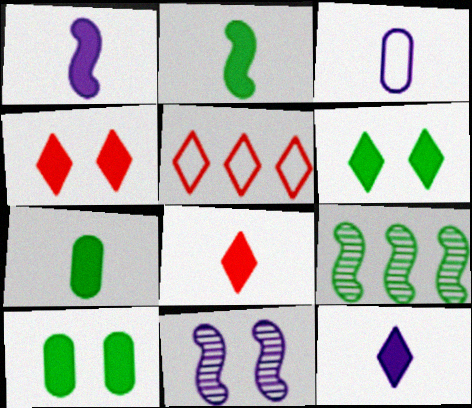[[1, 7, 8], 
[3, 4, 9], 
[5, 7, 11]]